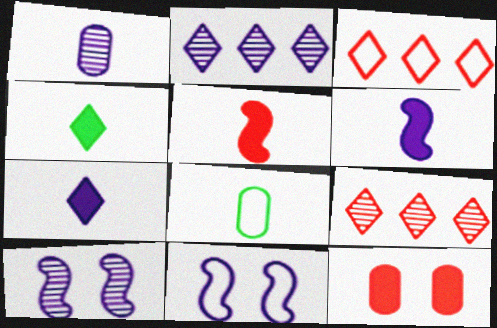[[1, 2, 10], 
[3, 8, 11]]